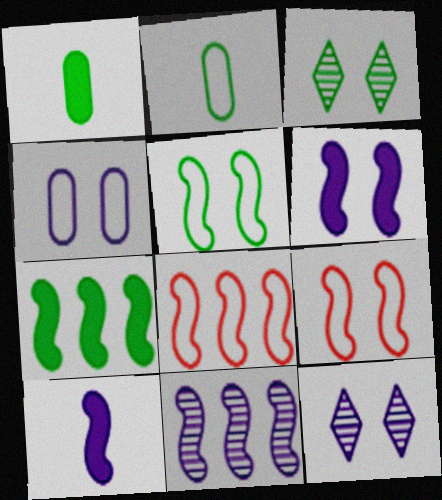[[1, 8, 12], 
[2, 3, 7], 
[4, 6, 12], 
[7, 8, 11]]